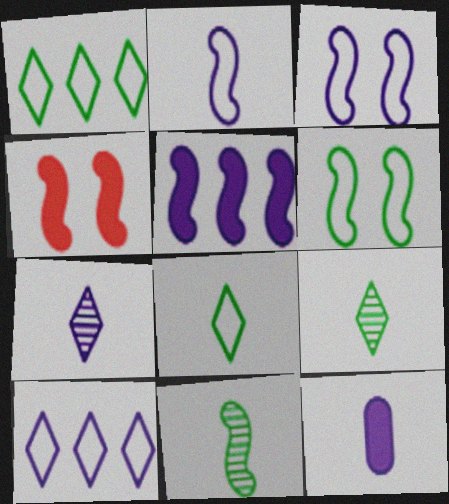[[2, 7, 12]]